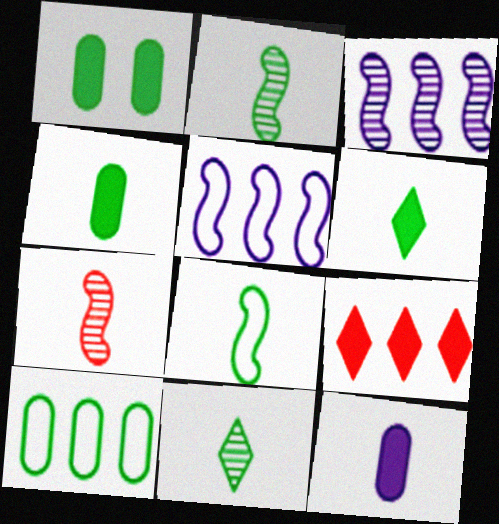[[3, 9, 10], 
[4, 8, 11]]